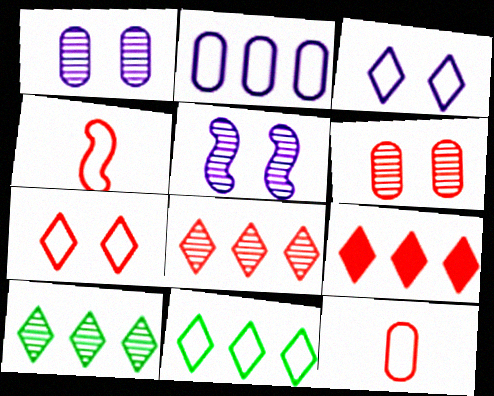[[4, 6, 9]]